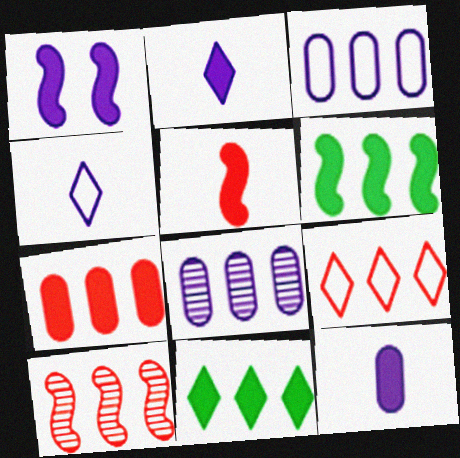[[1, 4, 8], 
[1, 5, 6], 
[3, 10, 11], 
[6, 8, 9], 
[7, 9, 10]]